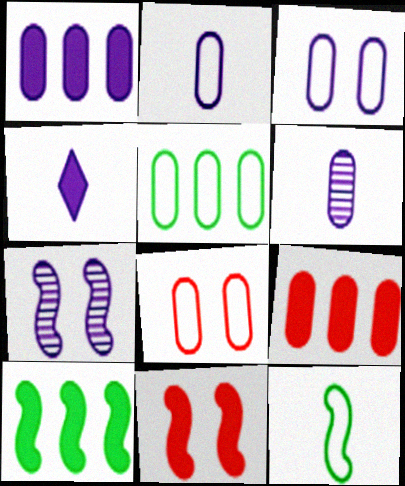[[1, 3, 6], 
[2, 5, 8]]